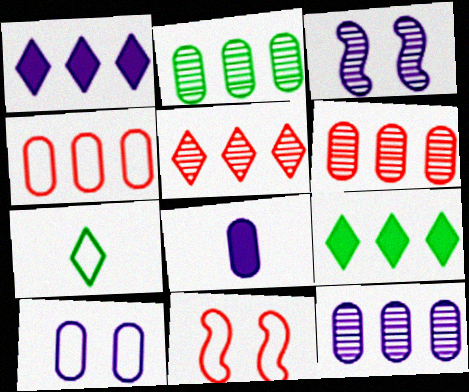[[2, 6, 12], 
[8, 10, 12]]